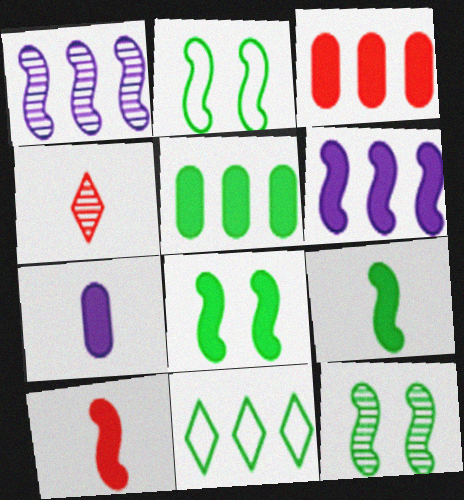[[1, 2, 10], 
[1, 3, 11], 
[2, 8, 12], 
[6, 8, 10]]